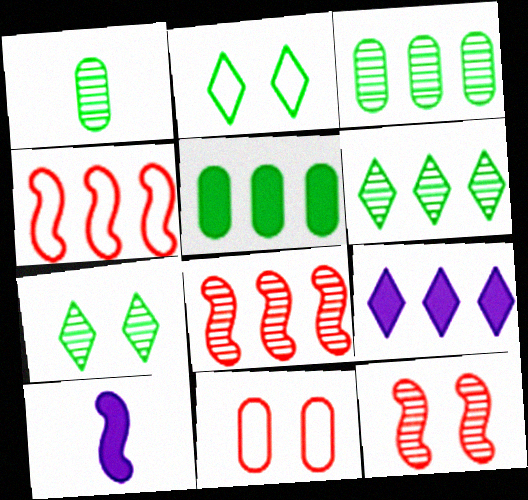[[3, 4, 9], 
[6, 10, 11]]